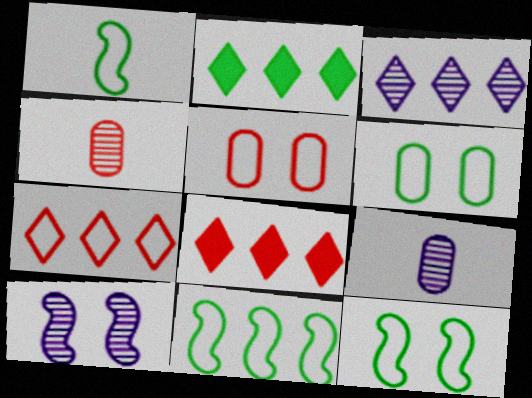[[1, 11, 12], 
[2, 3, 7], 
[3, 9, 10], 
[8, 9, 12]]